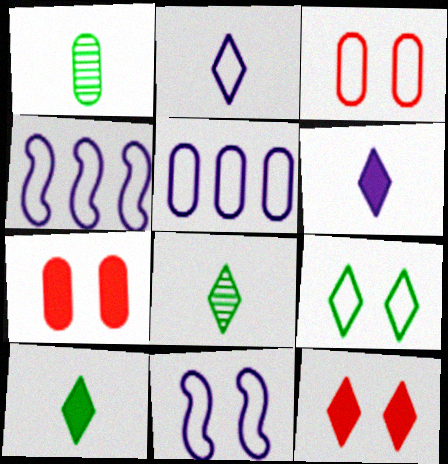[[1, 4, 12], 
[1, 5, 7], 
[2, 5, 11], 
[3, 9, 11], 
[4, 7, 8]]